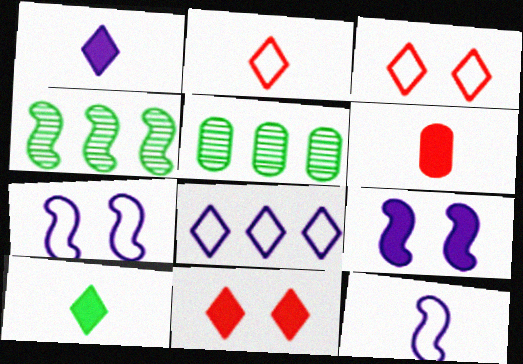[[2, 5, 9], 
[5, 11, 12]]